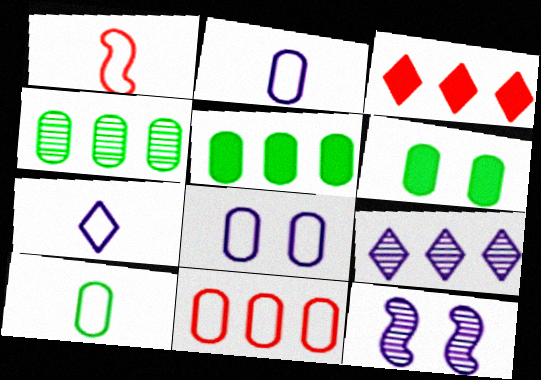[[1, 6, 9], 
[1, 7, 10], 
[3, 10, 12], 
[4, 6, 10], 
[8, 10, 11]]